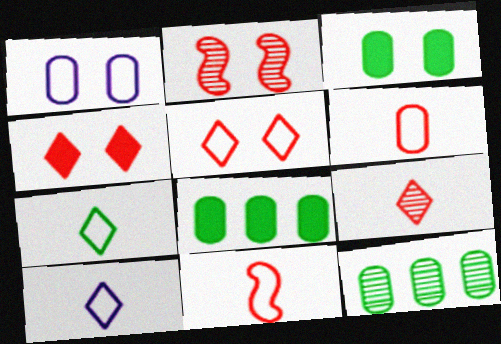[[2, 8, 10]]